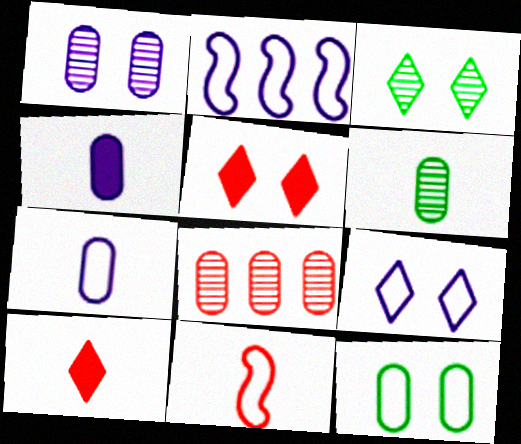[[1, 6, 8], 
[2, 5, 6], 
[2, 7, 9], 
[3, 5, 9], 
[4, 8, 12], 
[5, 8, 11]]